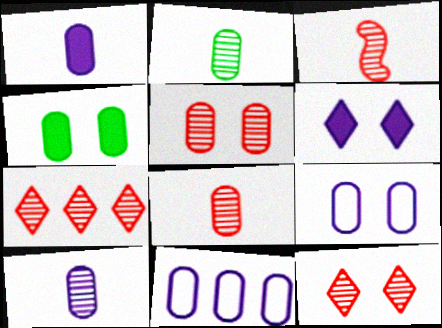[[2, 8, 10], 
[3, 5, 7], 
[4, 5, 9], 
[4, 8, 11]]